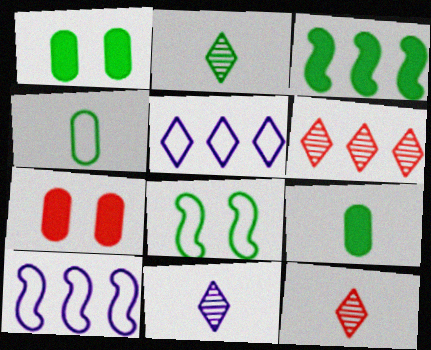[[1, 10, 12], 
[2, 7, 10], 
[2, 11, 12]]